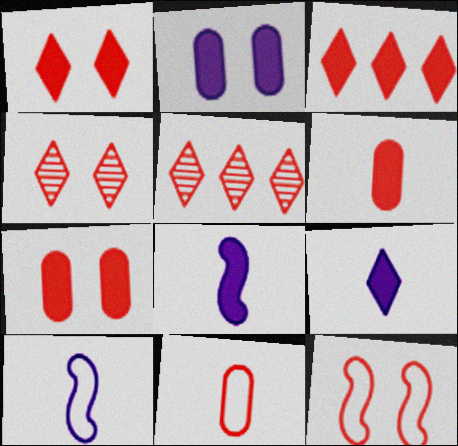[[4, 7, 12], 
[5, 6, 12]]